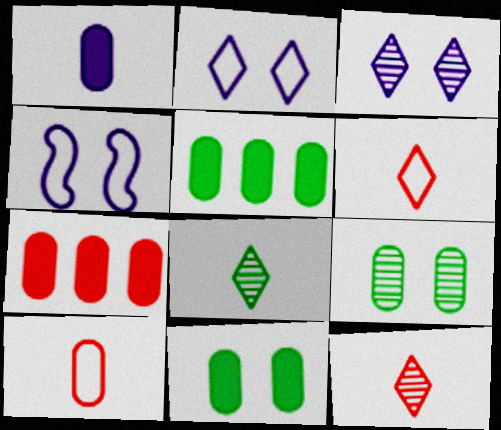[[1, 7, 11], 
[4, 5, 12], 
[4, 7, 8]]